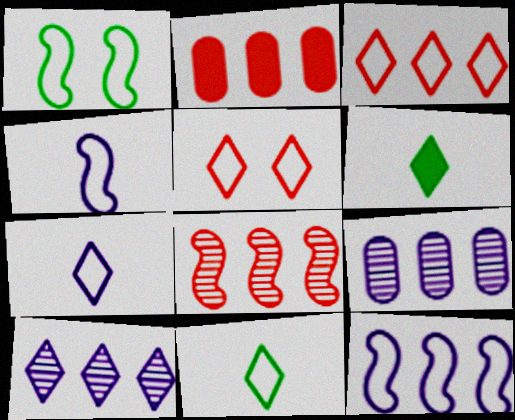[[2, 3, 8], 
[5, 6, 10]]